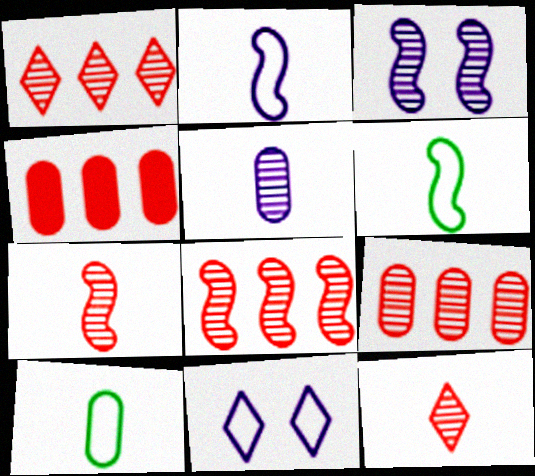[[1, 8, 9]]